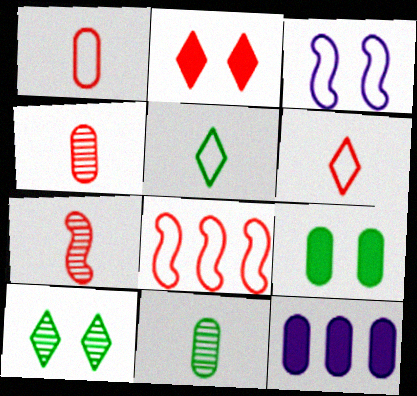[[2, 4, 8]]